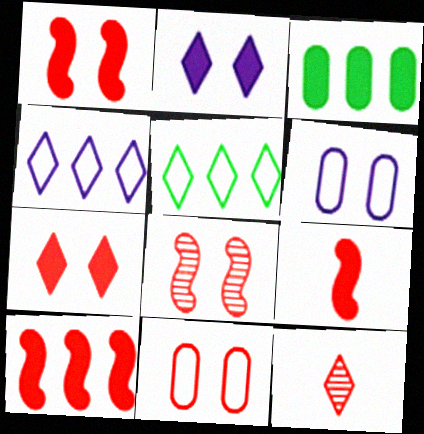[[1, 9, 10], 
[2, 3, 9], 
[2, 5, 12], 
[7, 8, 11], 
[10, 11, 12]]